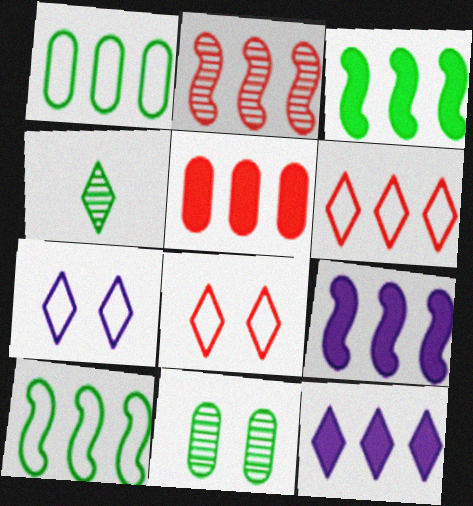[[1, 2, 12], 
[2, 5, 6], 
[2, 9, 10], 
[3, 5, 12], 
[4, 8, 12]]